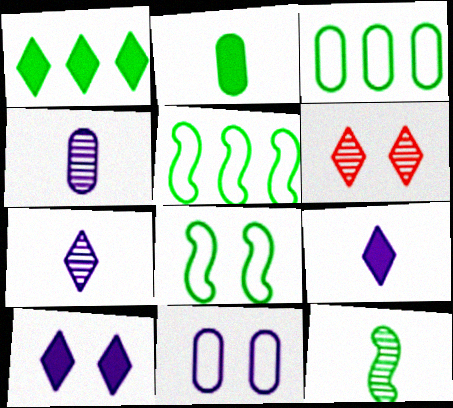[]